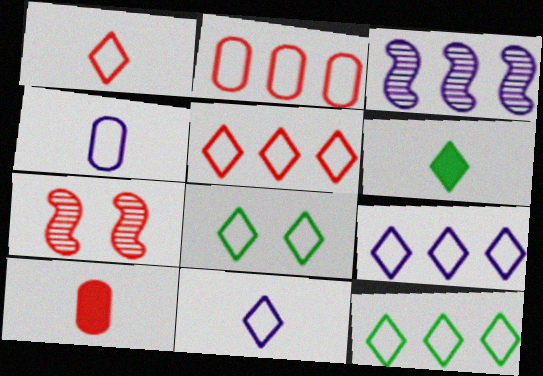[[1, 8, 9], 
[3, 8, 10], 
[5, 7, 10], 
[5, 8, 11], 
[5, 9, 12]]